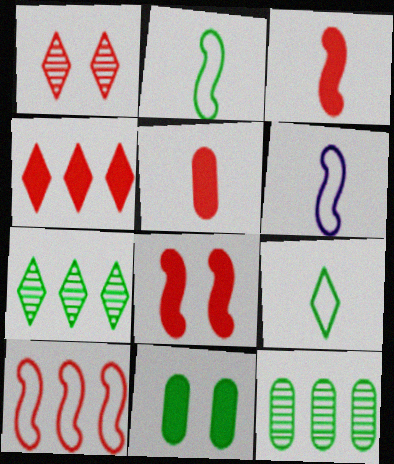[[1, 5, 10], 
[2, 7, 11], 
[4, 5, 8]]